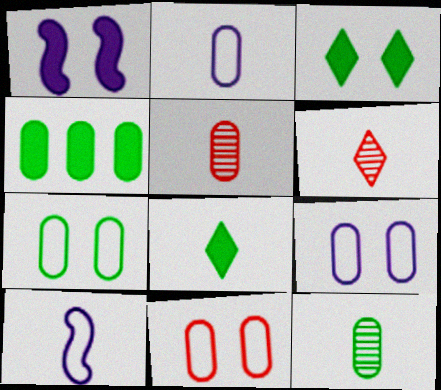[[4, 5, 9], 
[4, 7, 12], 
[5, 8, 10], 
[7, 9, 11]]